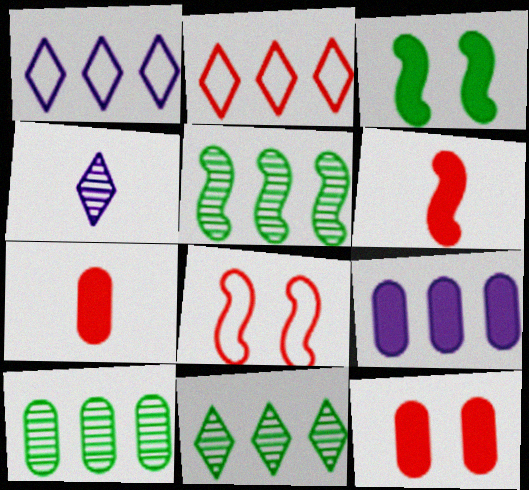[[2, 5, 9], 
[5, 10, 11]]